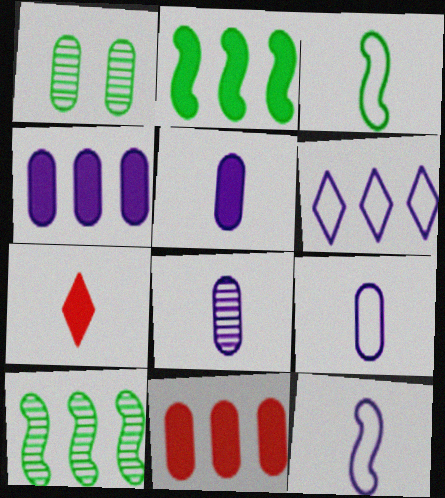[[1, 9, 11], 
[3, 7, 8], 
[5, 8, 9], 
[6, 10, 11]]